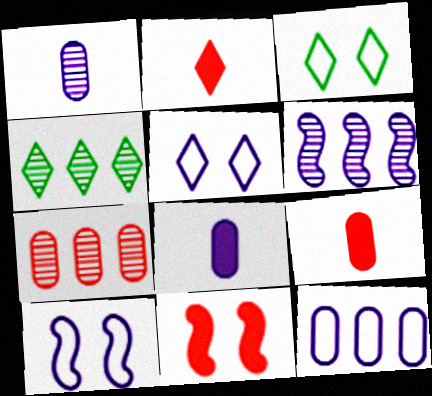[[2, 4, 5], 
[3, 6, 9], 
[4, 6, 7], 
[4, 9, 10], 
[5, 6, 8]]